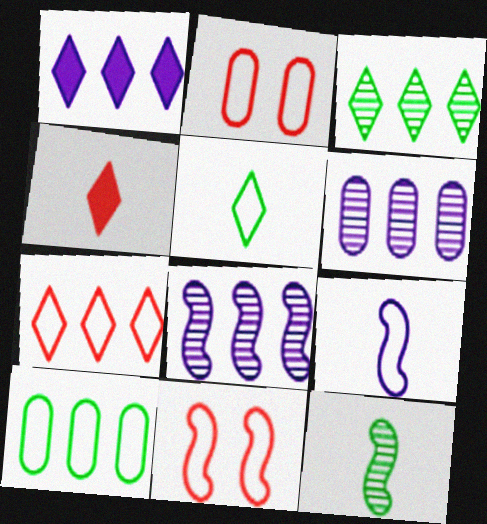[[1, 2, 12], 
[1, 3, 7]]